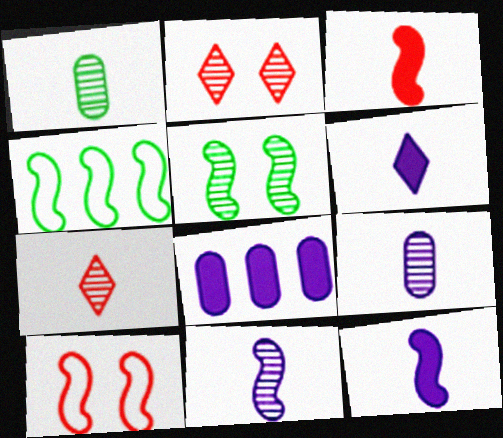[[1, 7, 11]]